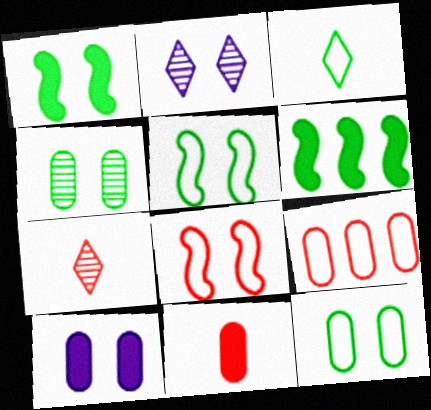[[3, 4, 6]]